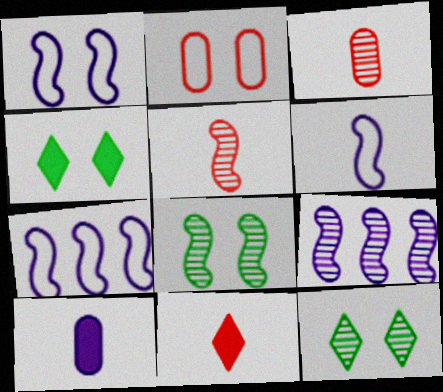[[1, 6, 7], 
[3, 4, 7], 
[3, 9, 12], 
[5, 8, 9]]